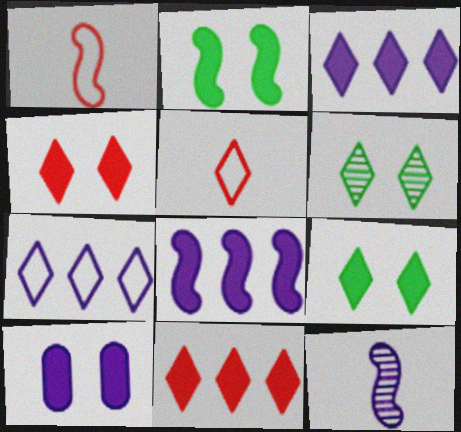[[2, 4, 10], 
[3, 5, 6], 
[7, 10, 12]]